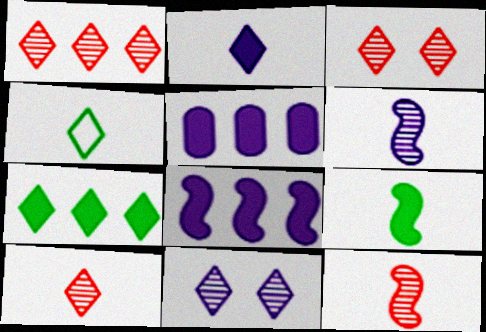[[1, 3, 10], 
[2, 4, 10]]